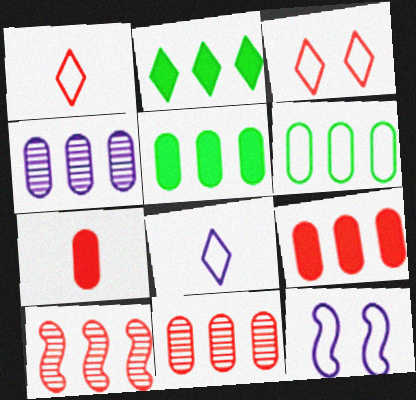[[1, 6, 12], 
[3, 7, 10], 
[4, 6, 9]]